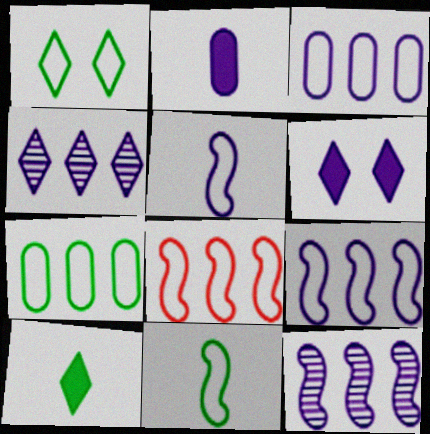[[1, 7, 11]]